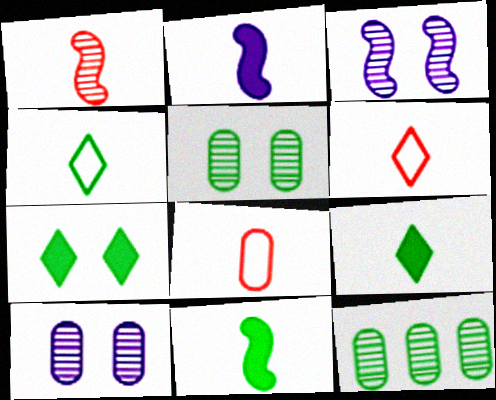[]